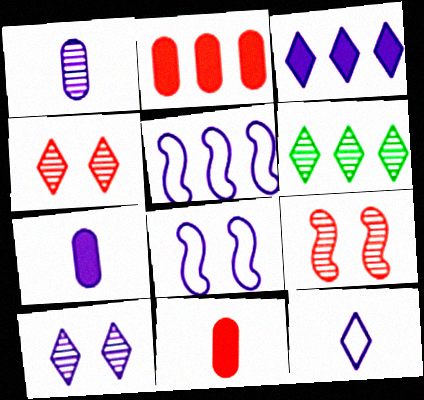[[1, 3, 8], 
[1, 6, 9], 
[2, 5, 6], 
[3, 10, 12], 
[5, 7, 10], 
[6, 8, 11]]